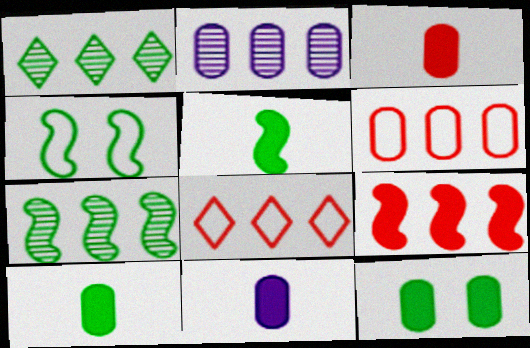[[1, 4, 10], 
[3, 10, 11], 
[4, 5, 7]]